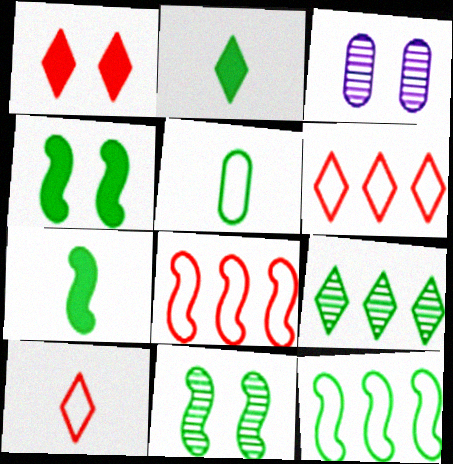[[2, 3, 8], 
[3, 6, 7], 
[4, 5, 9], 
[7, 11, 12]]